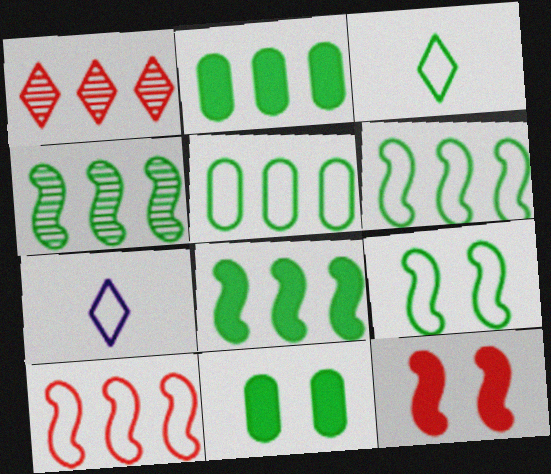[[3, 4, 11], 
[3, 5, 9], 
[4, 6, 8]]